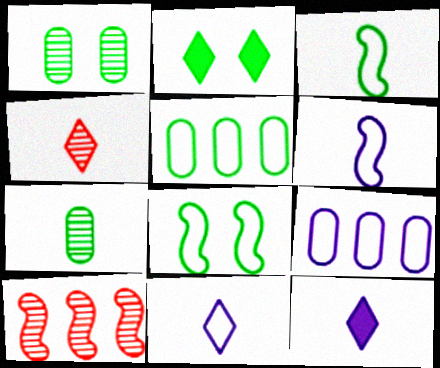[[1, 2, 8]]